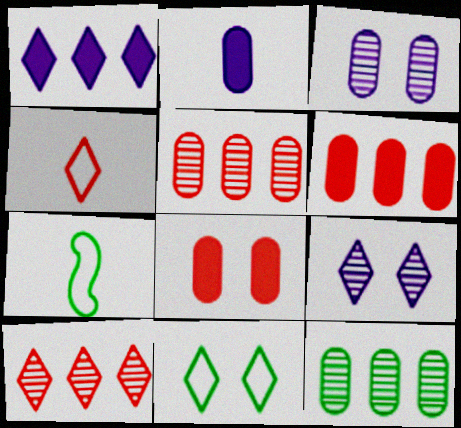[[6, 7, 9]]